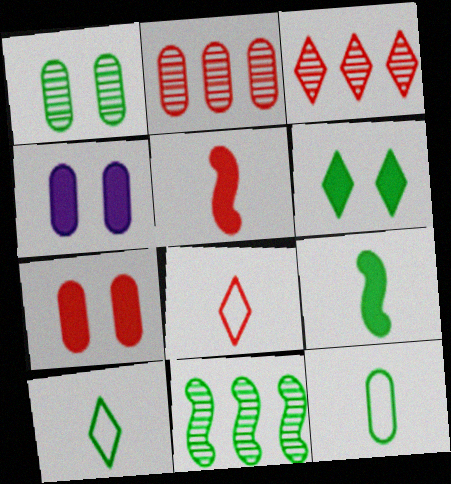[[2, 4, 12], 
[4, 8, 11], 
[6, 11, 12]]